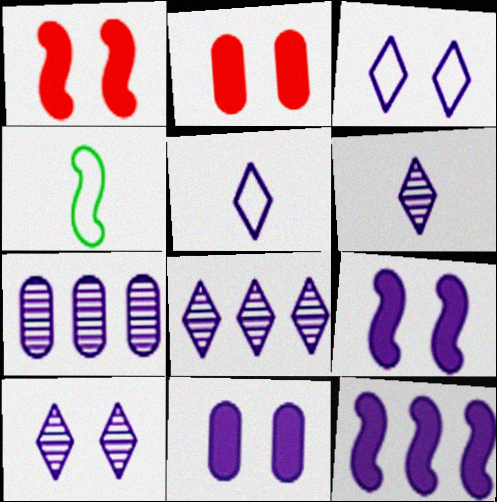[[2, 4, 8], 
[5, 7, 9], 
[6, 8, 10]]